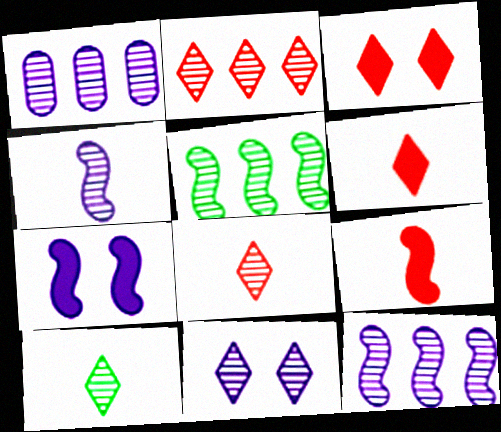[[1, 2, 5], 
[1, 4, 11], 
[2, 10, 11]]